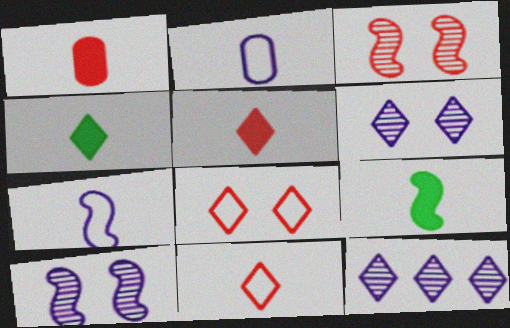[[4, 8, 12]]